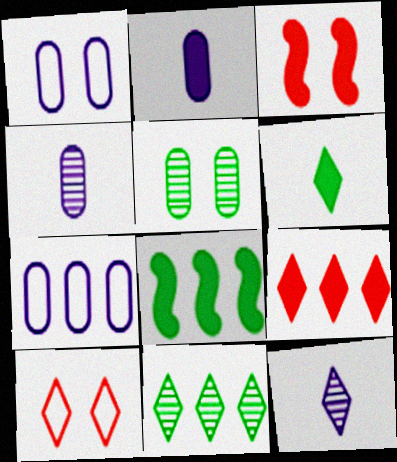[[4, 8, 10]]